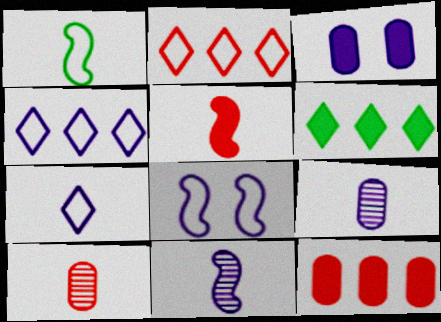[[1, 5, 11], 
[3, 4, 11], 
[3, 5, 6], 
[6, 8, 10]]